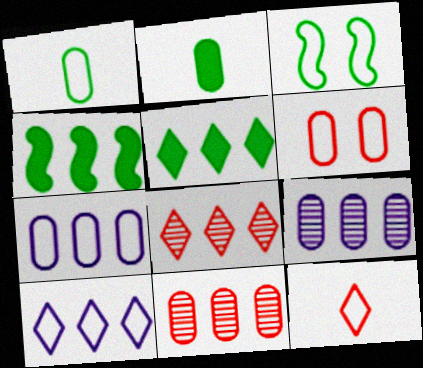[[1, 6, 7], 
[2, 6, 9], 
[3, 7, 12], 
[4, 7, 8], 
[4, 10, 11], 
[5, 8, 10]]